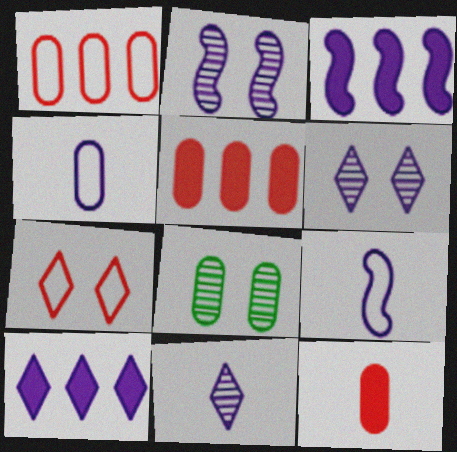[[2, 3, 9], 
[2, 4, 10], 
[3, 4, 6], 
[4, 5, 8]]